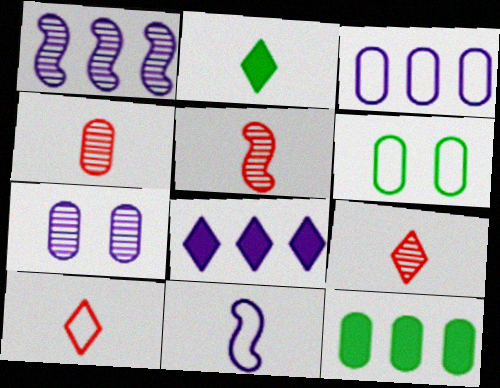[[1, 3, 8], 
[2, 4, 11], 
[4, 5, 9], 
[5, 6, 8], 
[7, 8, 11]]